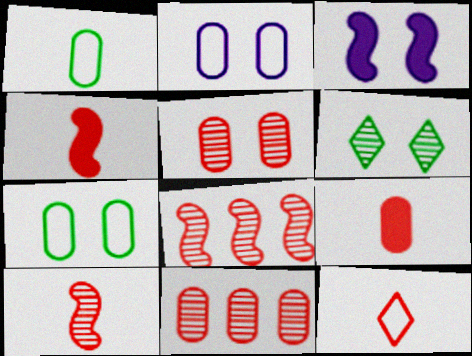[[9, 10, 12]]